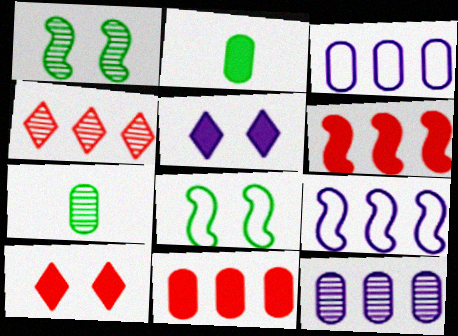[[2, 5, 6], 
[7, 9, 10]]